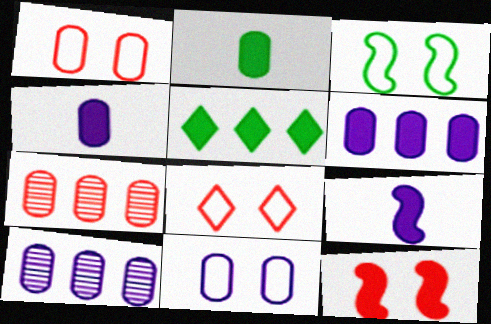[[1, 2, 10], 
[2, 7, 11], 
[3, 8, 11], 
[4, 5, 12], 
[4, 10, 11]]